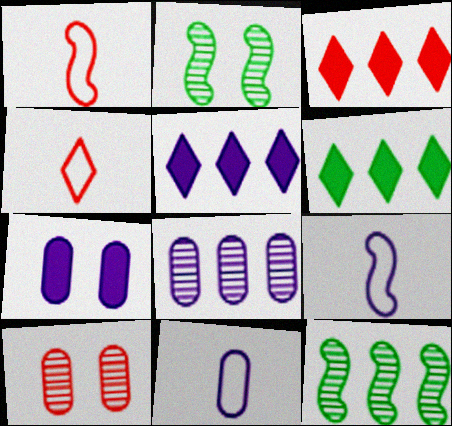[[1, 3, 10], 
[2, 3, 11], 
[3, 5, 6], 
[4, 7, 12], 
[6, 9, 10], 
[7, 8, 11]]